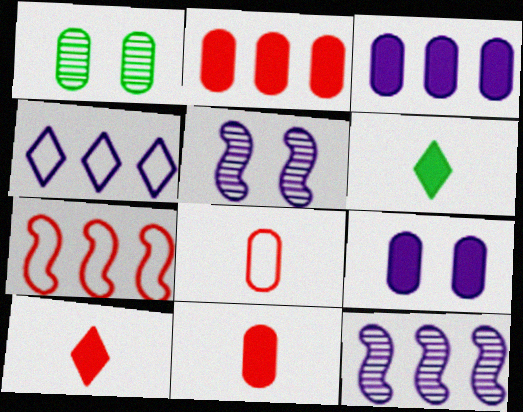[[1, 3, 8], 
[3, 4, 12]]